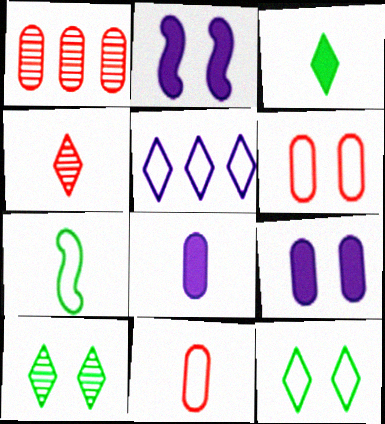[[2, 6, 10], 
[4, 7, 8], 
[5, 6, 7]]